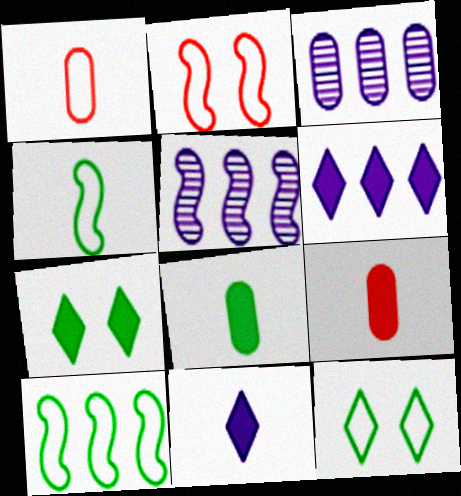[[1, 5, 7], 
[5, 9, 12]]